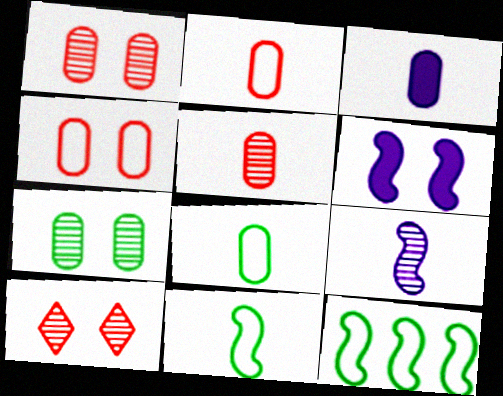[[3, 5, 8], 
[3, 10, 12]]